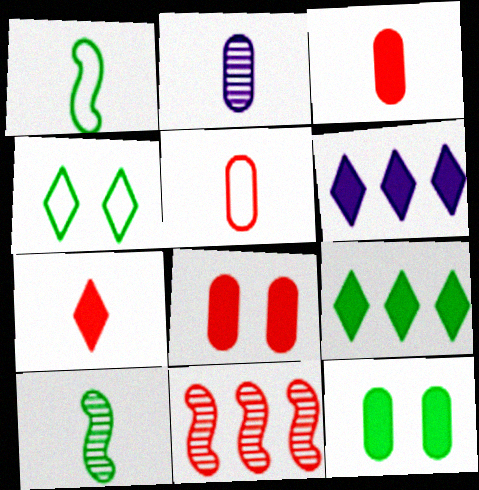[[1, 2, 7]]